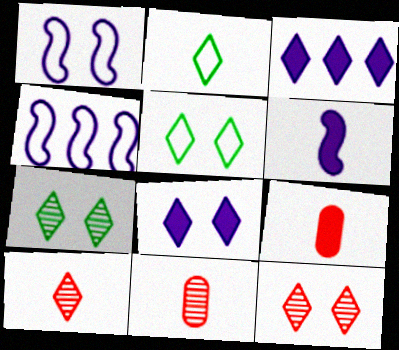[[2, 3, 12], 
[2, 6, 11], 
[3, 5, 10], 
[4, 7, 9], 
[5, 8, 12]]